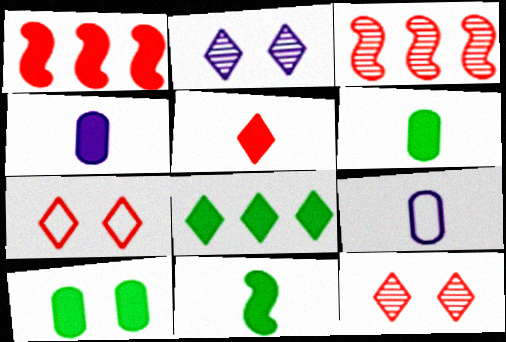[[4, 5, 11], 
[8, 10, 11]]